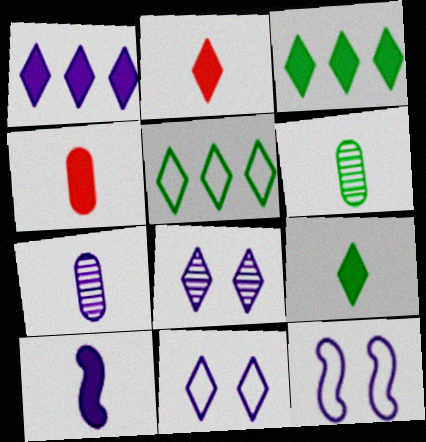[[1, 7, 12], 
[2, 5, 8], 
[4, 9, 10]]